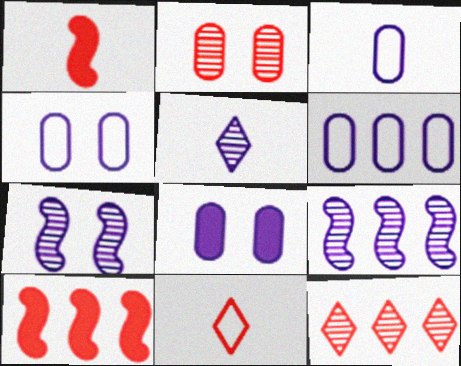[[2, 10, 11], 
[3, 4, 6]]